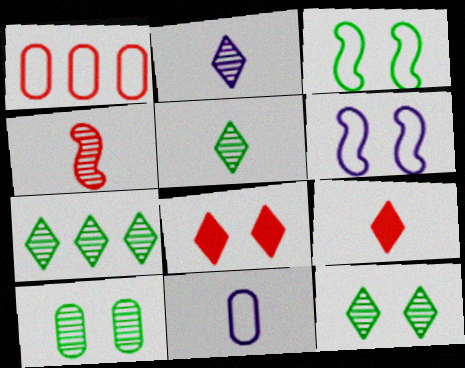[[1, 4, 8], 
[5, 7, 12], 
[6, 8, 10]]